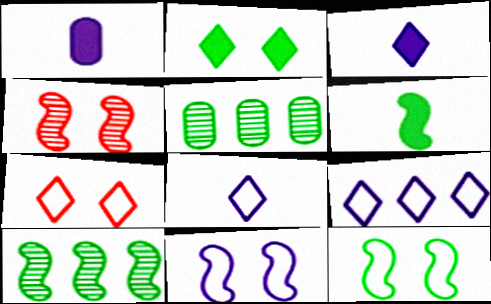[[1, 7, 10], 
[6, 10, 12]]